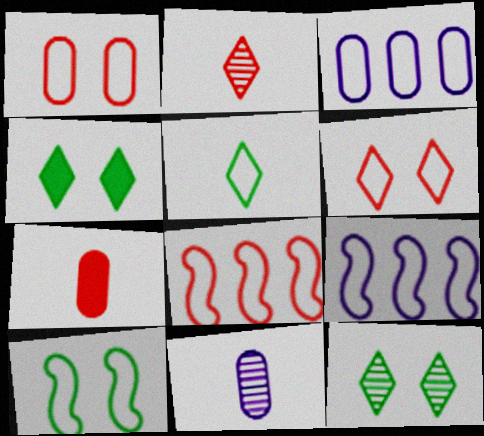[[1, 5, 9], 
[4, 8, 11], 
[7, 9, 12]]